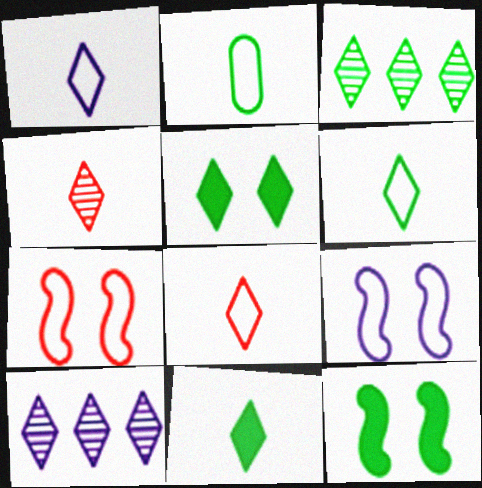[[1, 4, 11], 
[1, 6, 8], 
[2, 3, 12], 
[3, 5, 6], 
[5, 8, 10]]